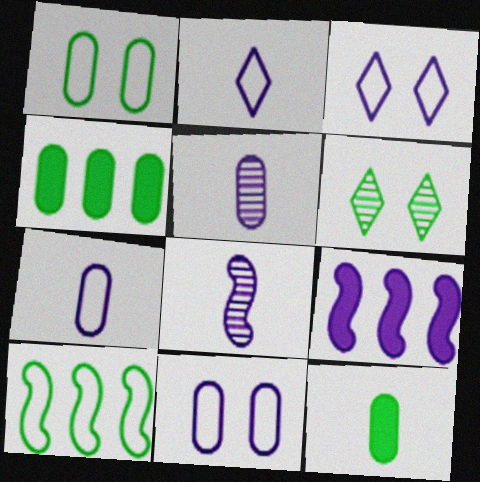[[3, 5, 9], 
[6, 10, 12]]